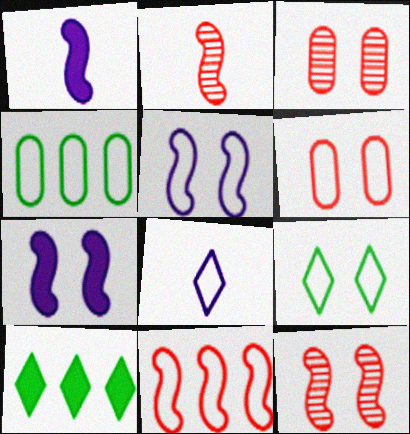[[3, 7, 9], 
[5, 6, 9]]